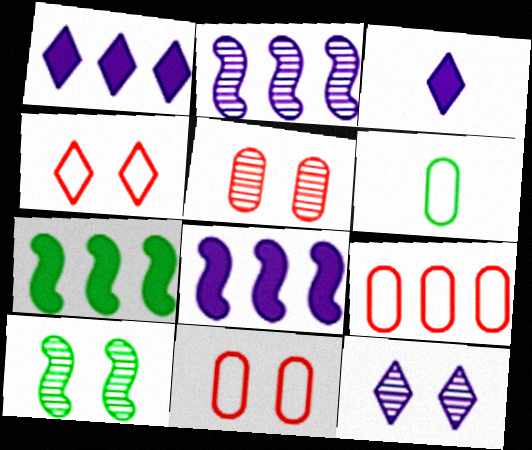[[3, 9, 10], 
[5, 10, 12]]